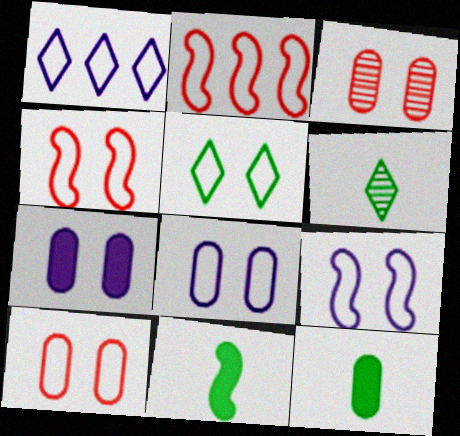[[1, 3, 11], 
[2, 6, 7], 
[4, 5, 8], 
[5, 9, 10]]